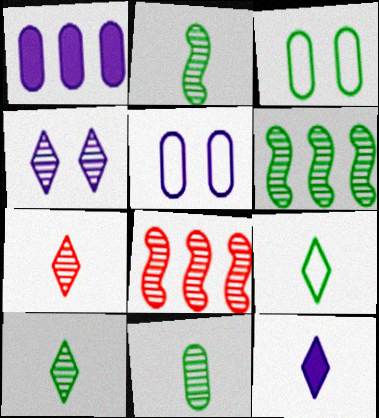[[2, 10, 11], 
[3, 8, 12], 
[4, 8, 11], 
[7, 9, 12]]